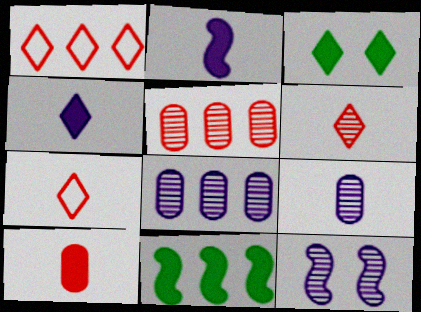[[1, 8, 11]]